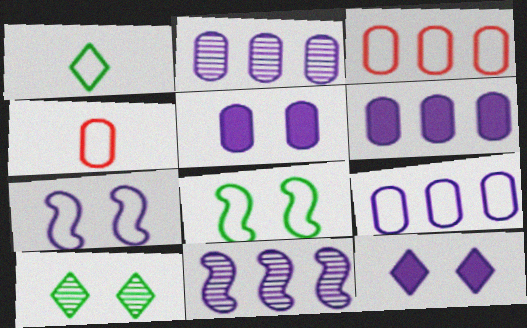[[1, 3, 7], 
[2, 6, 9]]